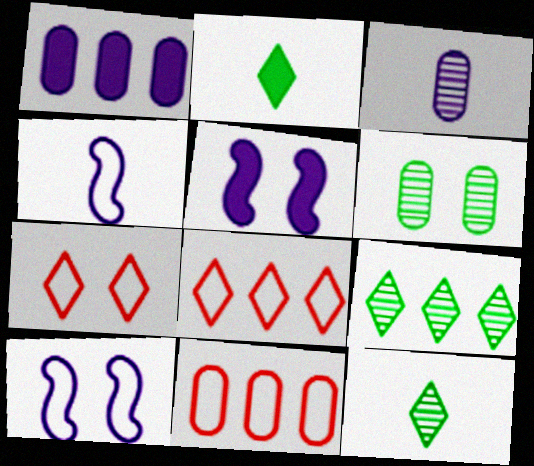[[5, 6, 7], 
[5, 11, 12]]